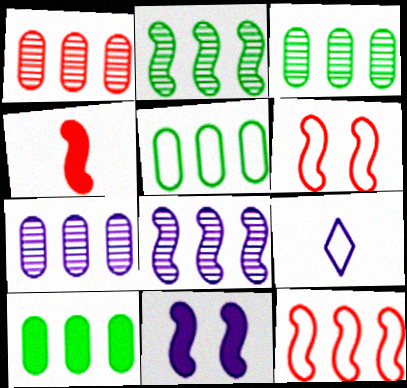[[1, 3, 7], 
[3, 5, 10], 
[5, 6, 9], 
[7, 9, 11]]